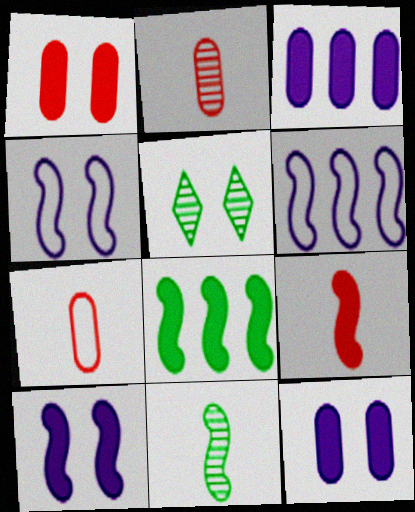[[1, 4, 5], 
[8, 9, 10]]